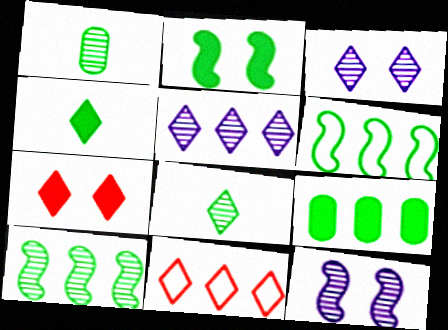[[2, 4, 9], 
[3, 4, 11]]